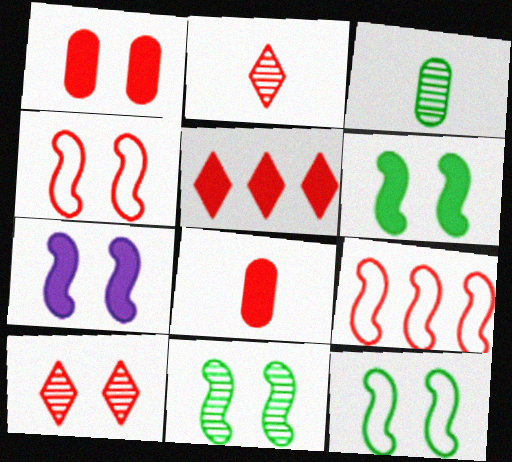[[1, 2, 9], 
[1, 4, 10], 
[4, 7, 11], 
[6, 11, 12], 
[8, 9, 10]]